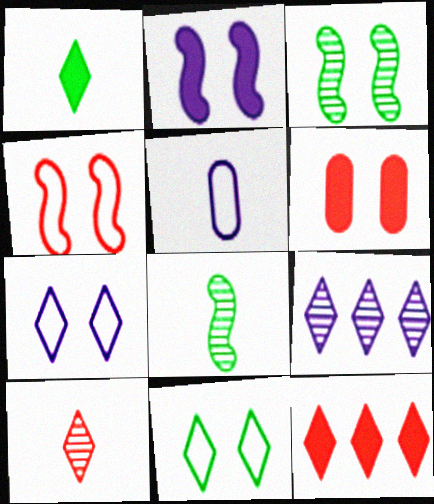[[2, 3, 4], 
[2, 5, 9], 
[3, 5, 12], 
[3, 6, 7]]